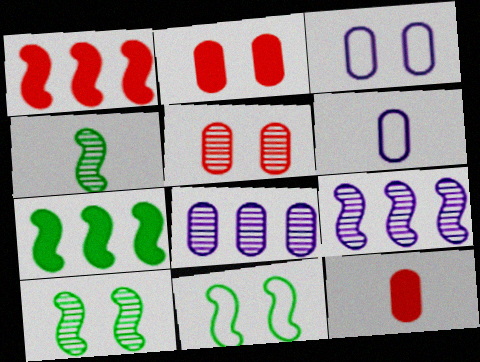[[4, 7, 11]]